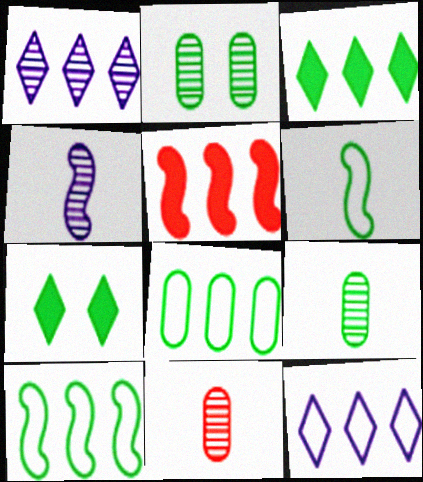[[1, 5, 8], 
[2, 3, 6], 
[7, 9, 10]]